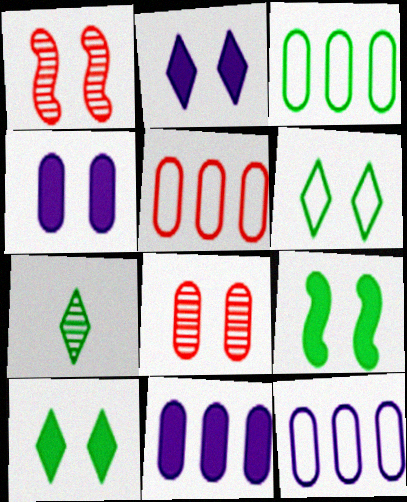[[1, 4, 6], 
[3, 5, 12], 
[3, 7, 9]]